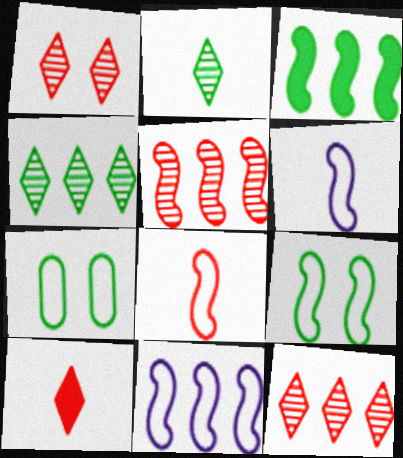[[2, 3, 7], 
[3, 5, 11], 
[8, 9, 11]]